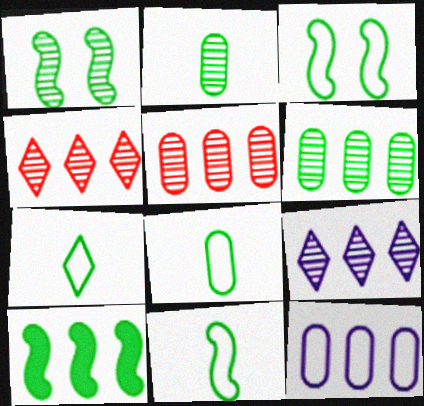[[1, 10, 11], 
[4, 10, 12], 
[7, 8, 11]]